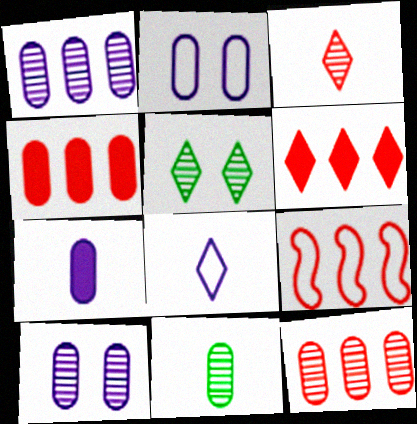[[1, 2, 7], 
[2, 4, 11], 
[5, 6, 8], 
[5, 7, 9], 
[6, 9, 12], 
[10, 11, 12]]